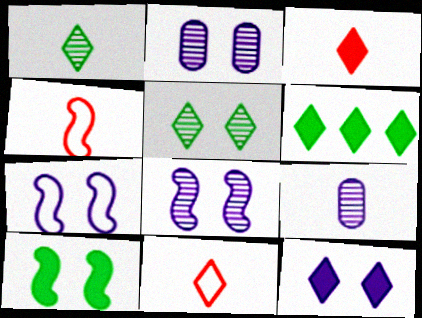[[2, 4, 6], 
[2, 7, 12], 
[3, 6, 12]]